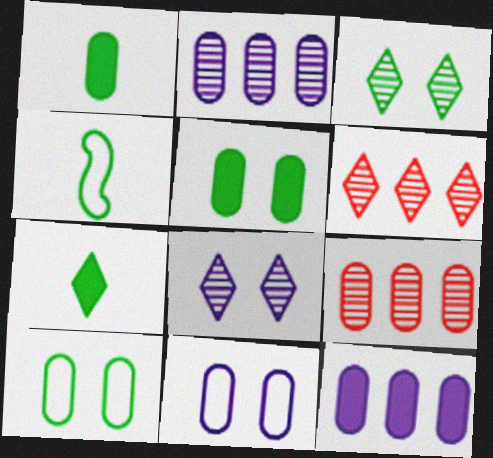[[1, 9, 11]]